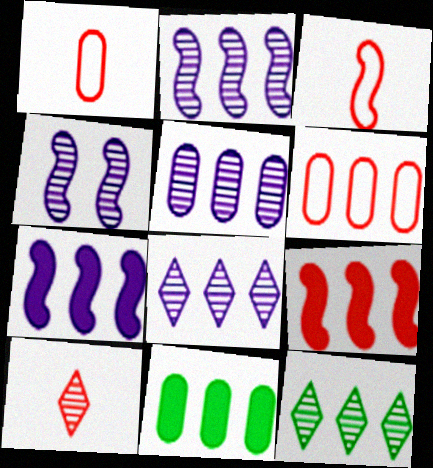[[2, 5, 8], 
[5, 6, 11], 
[6, 7, 12]]